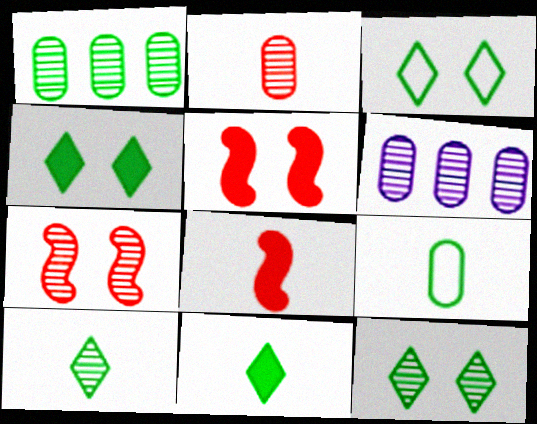[[3, 4, 12], 
[3, 6, 8], 
[6, 7, 10]]